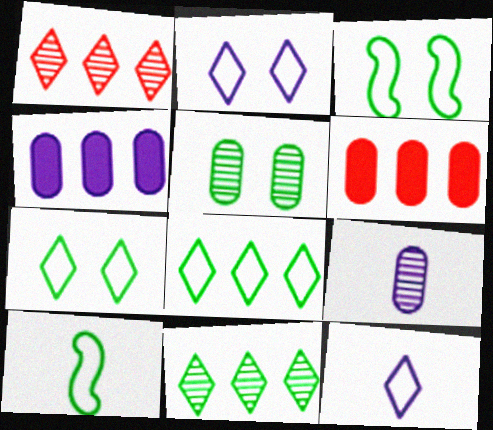[]